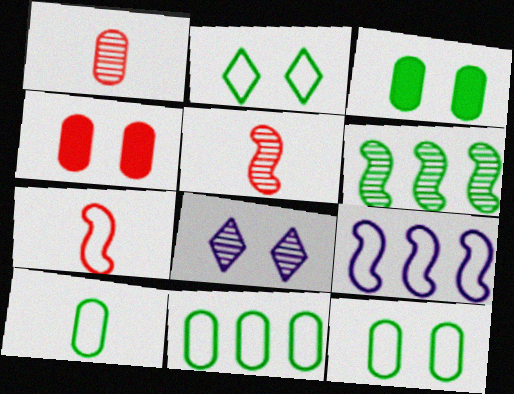[[1, 6, 8], 
[10, 11, 12]]